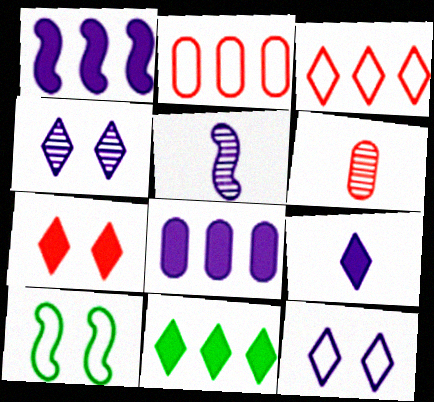[[5, 8, 12], 
[7, 9, 11]]